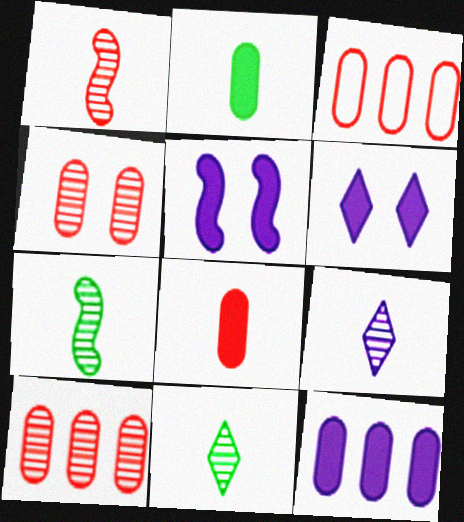[[3, 4, 8], 
[3, 5, 11], 
[3, 6, 7]]